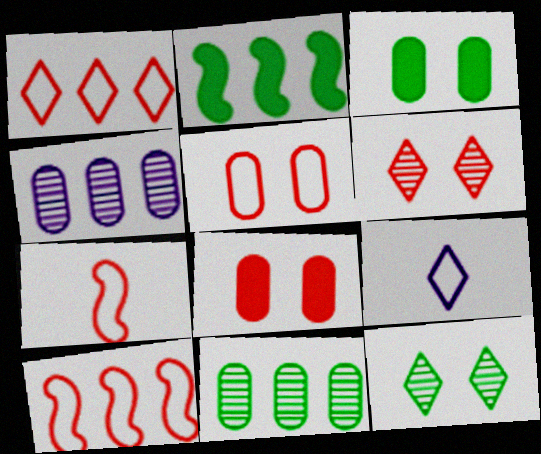[[1, 2, 4], 
[1, 5, 7]]